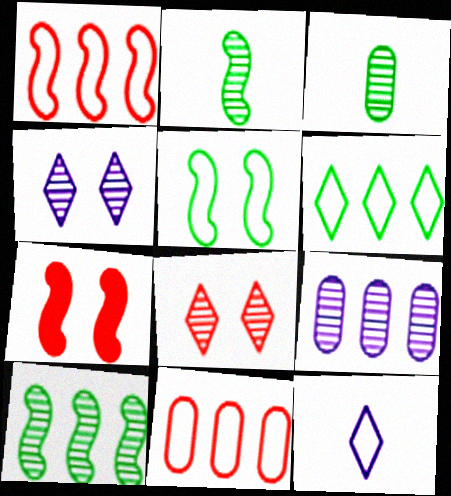[[2, 8, 9], 
[5, 11, 12]]